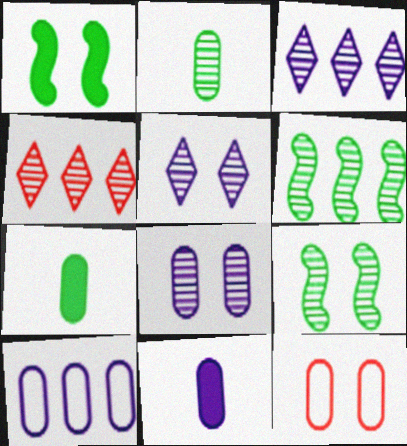[[1, 5, 12], 
[8, 10, 11]]